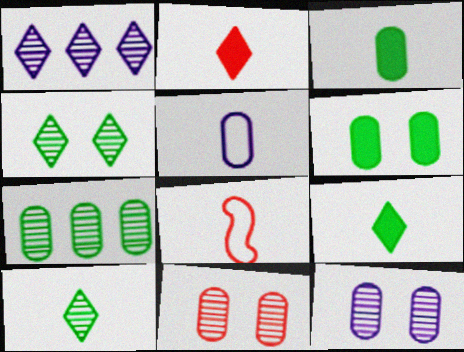[[1, 6, 8]]